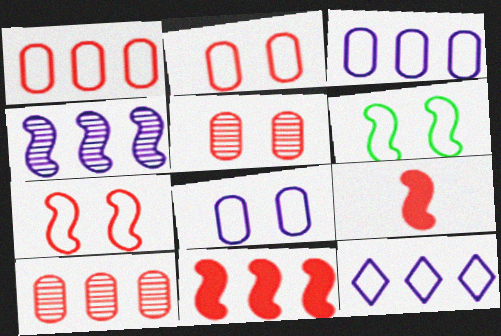[[4, 6, 9]]